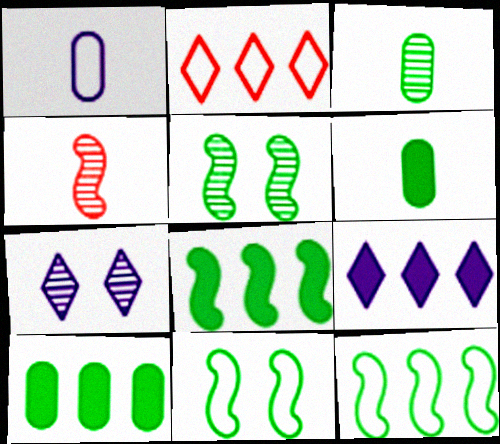[[1, 2, 11]]